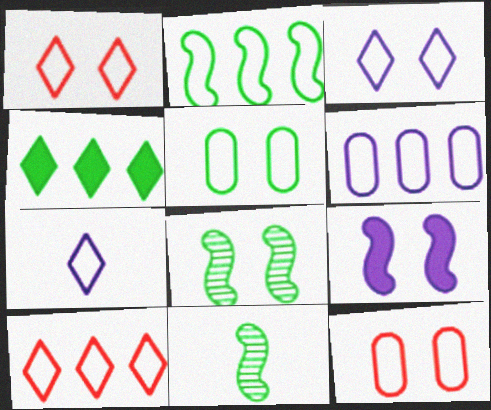[[2, 6, 10], 
[2, 7, 12], 
[4, 5, 11]]